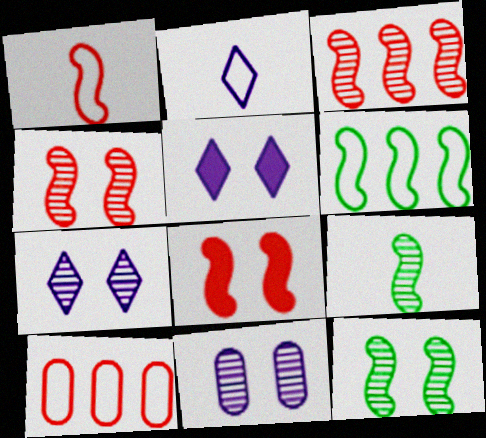[[1, 3, 8], 
[5, 9, 10]]